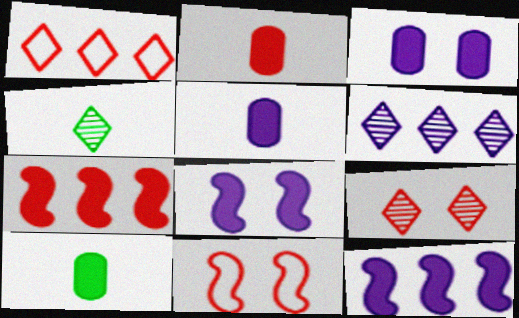[[2, 5, 10], 
[4, 6, 9], 
[6, 10, 11]]